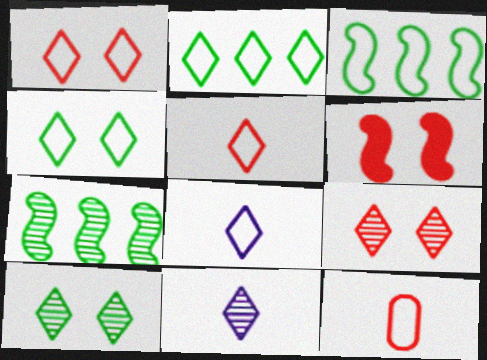[[1, 2, 8]]